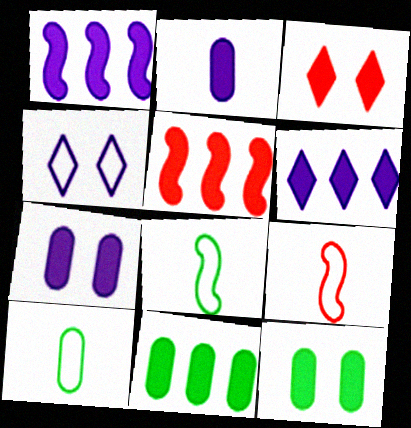[[5, 6, 11]]